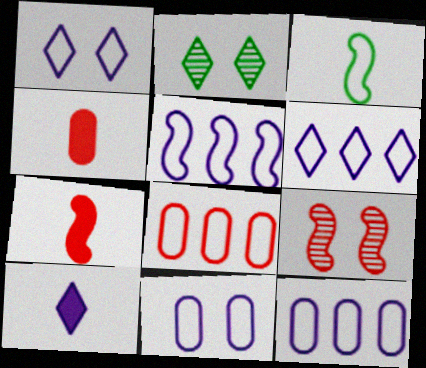[[1, 3, 8], 
[2, 4, 5], 
[2, 7, 12], 
[5, 6, 12]]